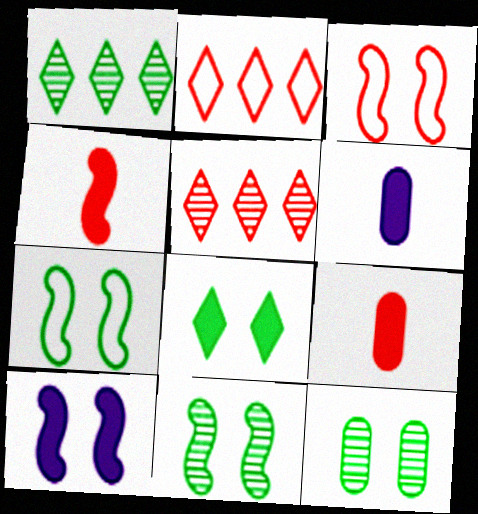[[1, 3, 6], 
[2, 6, 11], 
[3, 5, 9], 
[3, 10, 11], 
[5, 6, 7], 
[7, 8, 12]]